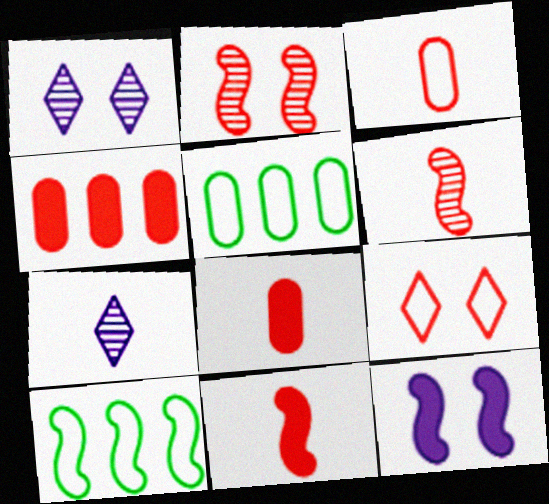[[1, 5, 11], 
[1, 8, 10], 
[4, 6, 9], 
[6, 10, 12]]